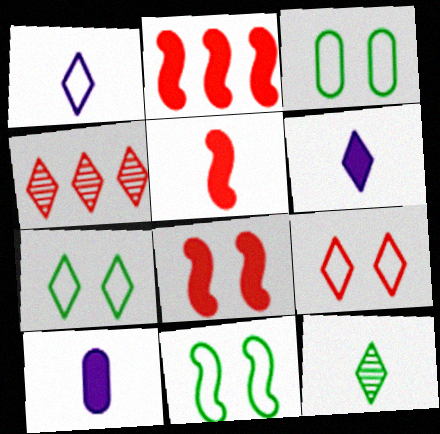[[2, 5, 8], 
[3, 7, 11], 
[4, 6, 7], 
[4, 10, 11]]